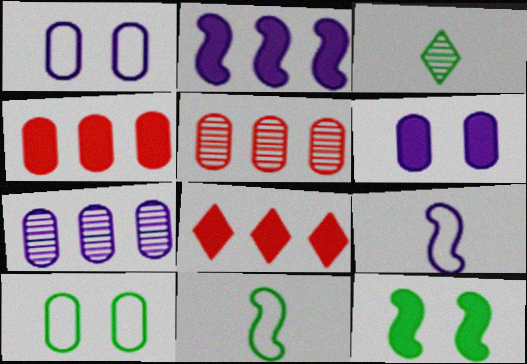[]